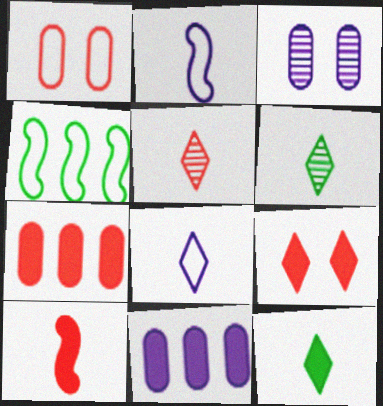[[1, 4, 8], 
[5, 8, 12], 
[7, 9, 10]]